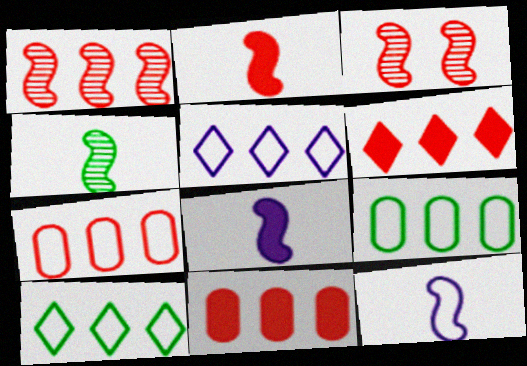[[1, 6, 7], 
[2, 4, 12]]